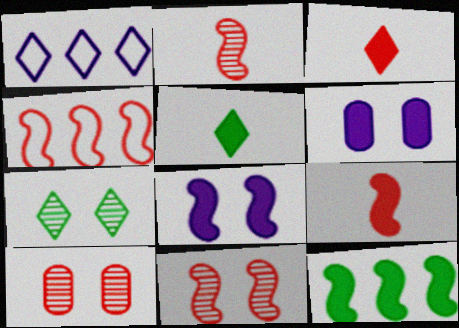[[1, 3, 7], 
[3, 4, 10], 
[3, 6, 12], 
[4, 9, 11], 
[8, 9, 12]]